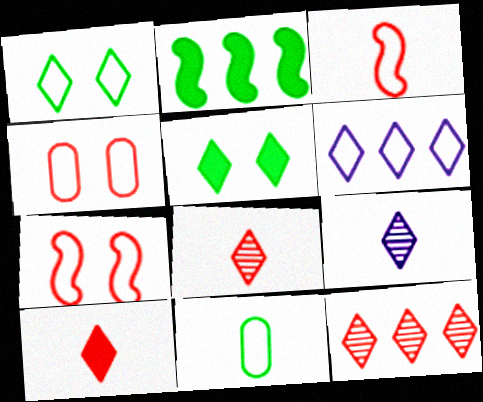[[2, 4, 9], 
[5, 6, 8], 
[6, 7, 11]]